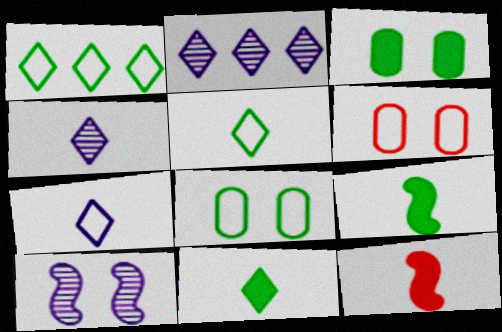[[2, 6, 9], 
[2, 8, 12]]